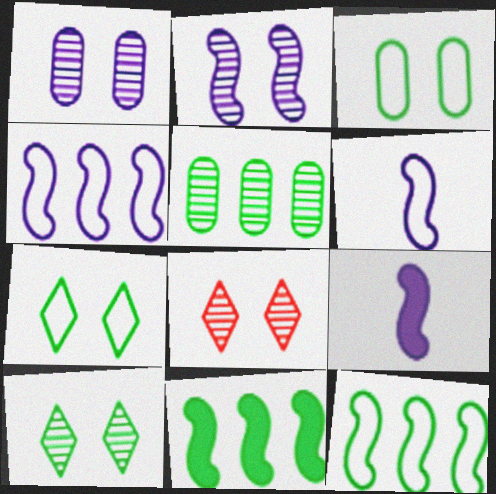[[2, 4, 9]]